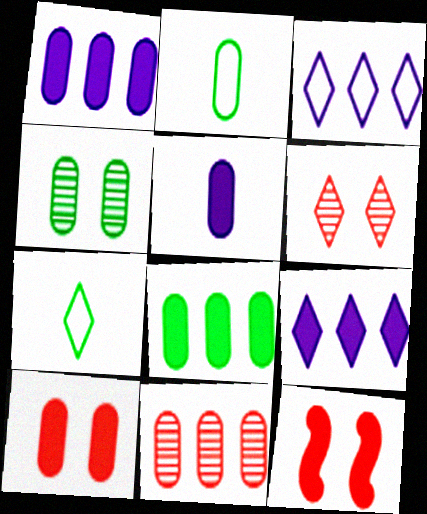[[2, 4, 8], 
[5, 8, 10], 
[6, 7, 9]]